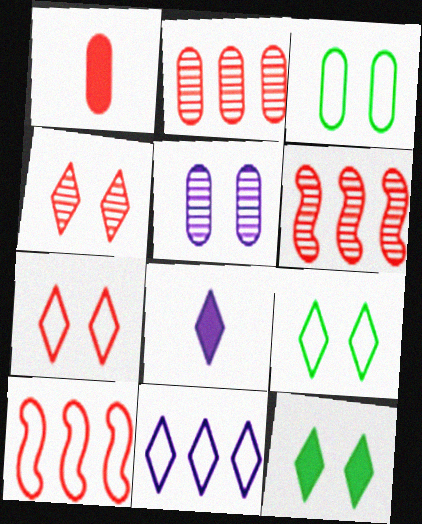[[1, 4, 10], 
[1, 6, 7], 
[3, 6, 8]]